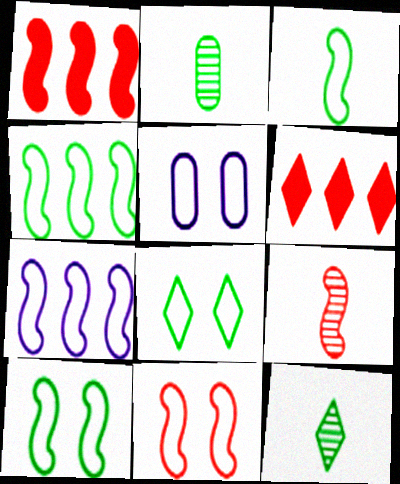[[1, 5, 12], 
[1, 9, 11], 
[3, 4, 10], 
[3, 7, 11], 
[5, 8, 11]]